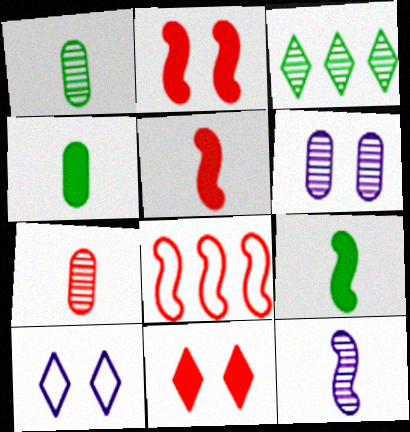[[7, 8, 11]]